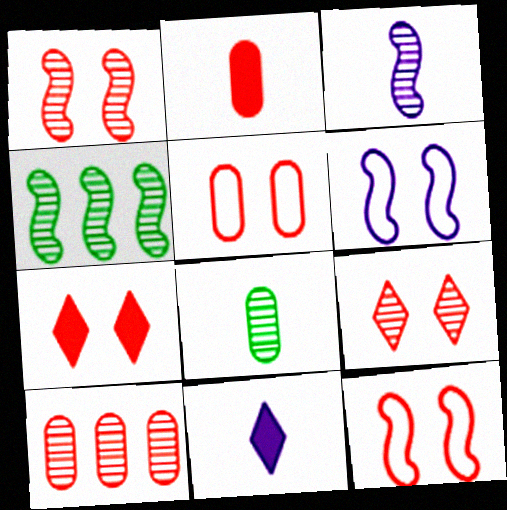[[1, 3, 4], 
[1, 5, 7], 
[2, 5, 10], 
[4, 5, 11]]